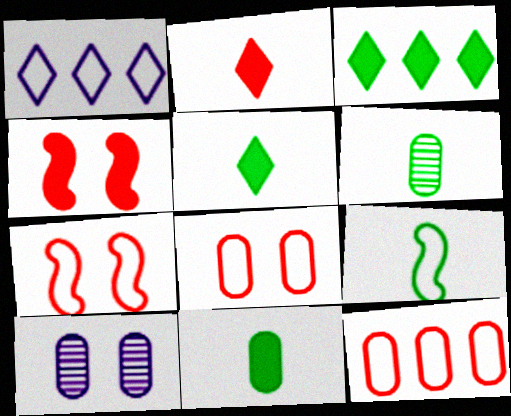[[1, 4, 6], 
[1, 8, 9], 
[5, 6, 9], 
[10, 11, 12]]